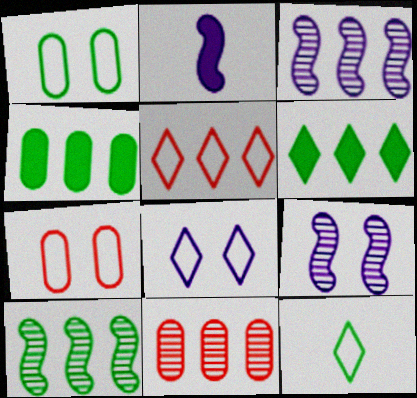[[3, 4, 5], 
[5, 8, 12]]